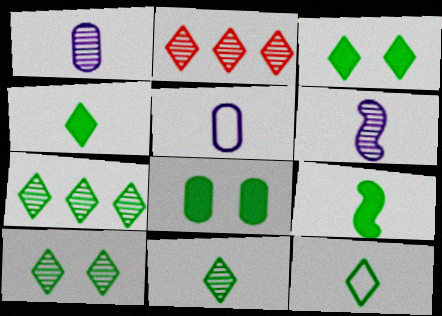[[3, 7, 12], 
[4, 11, 12], 
[7, 10, 11]]